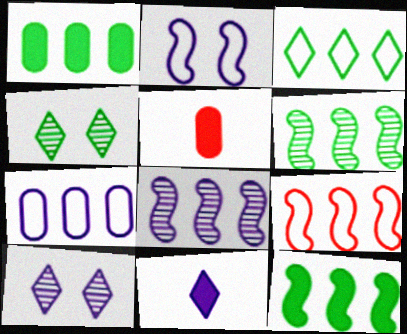[[1, 3, 6], 
[3, 7, 9], 
[8, 9, 12]]